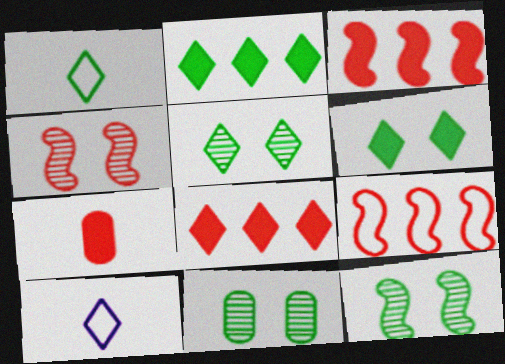[[1, 2, 5], 
[3, 10, 11], 
[5, 8, 10], 
[5, 11, 12]]